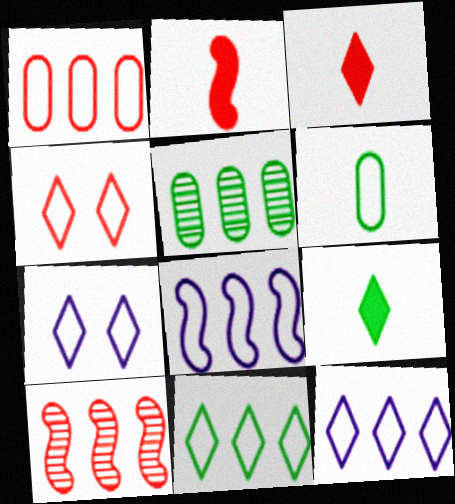[[1, 8, 11], 
[2, 5, 7], 
[4, 6, 8]]